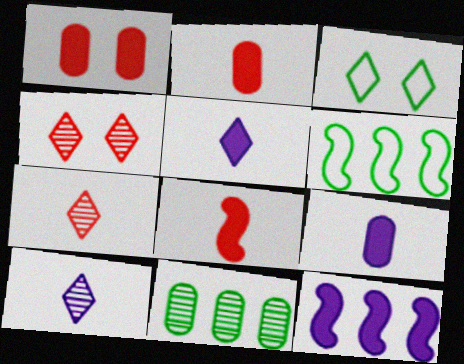[[1, 6, 10], 
[4, 6, 9]]